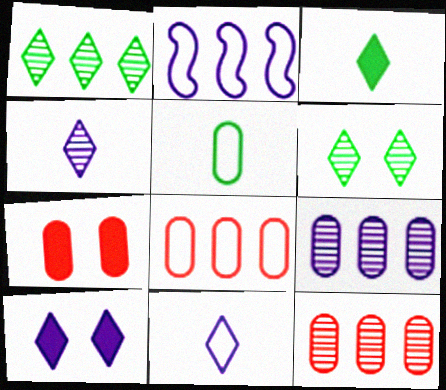[[5, 7, 9]]